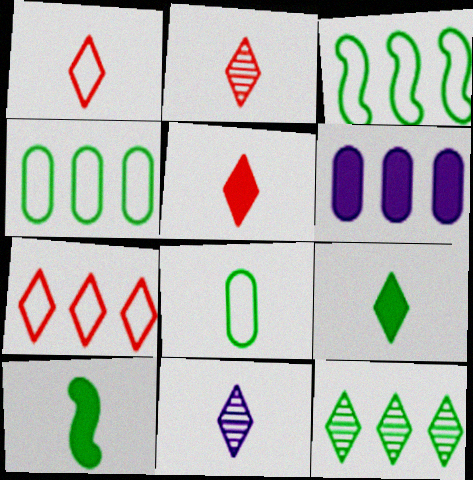[[1, 2, 5], 
[1, 9, 11]]